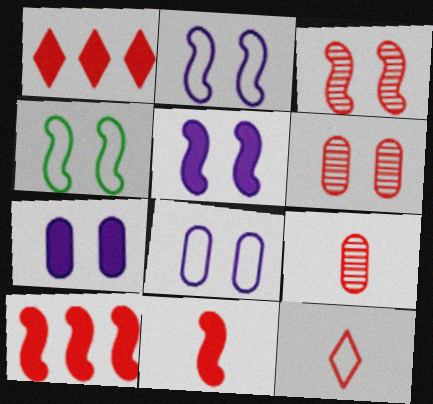[[3, 4, 5], 
[6, 10, 12], 
[9, 11, 12]]